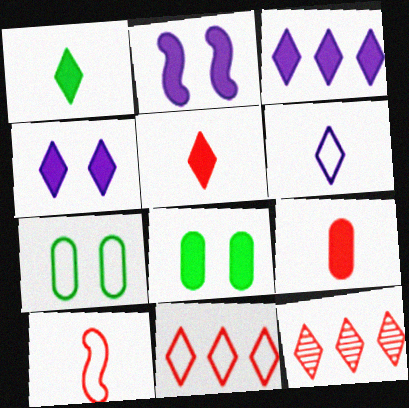[]